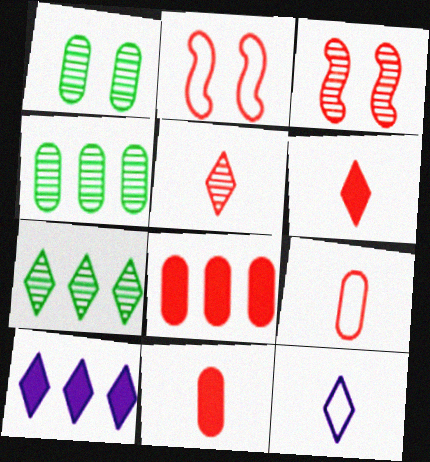[[2, 5, 8]]